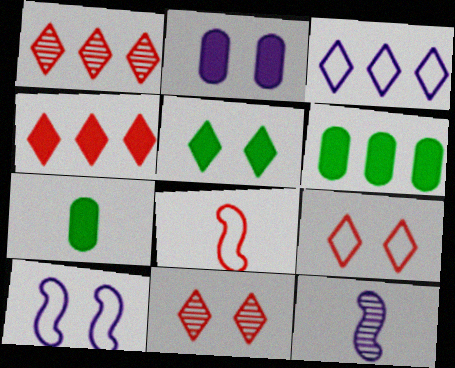[[1, 7, 10], 
[2, 3, 12], 
[6, 9, 12]]